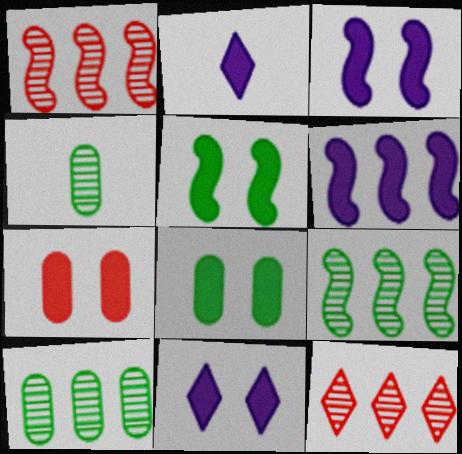[[5, 7, 11]]